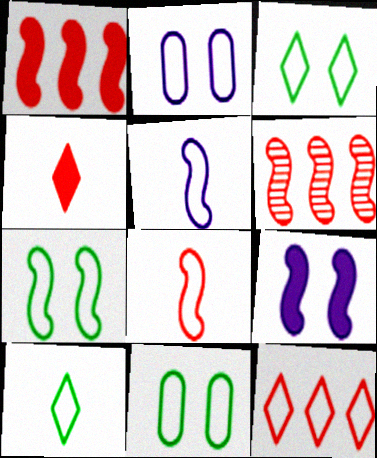[[3, 7, 11], 
[5, 11, 12]]